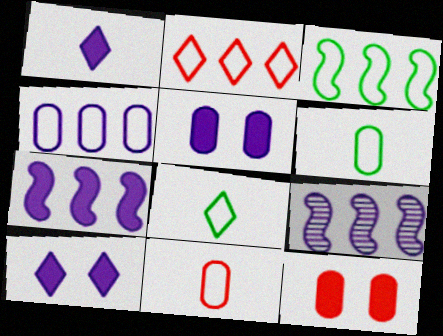[[1, 5, 7], 
[2, 3, 4], 
[8, 9, 12]]